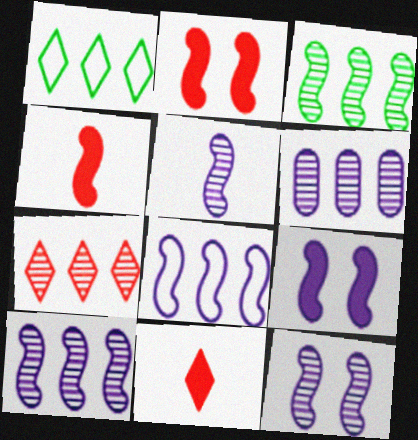[[3, 6, 7], 
[5, 8, 9], 
[5, 10, 12]]